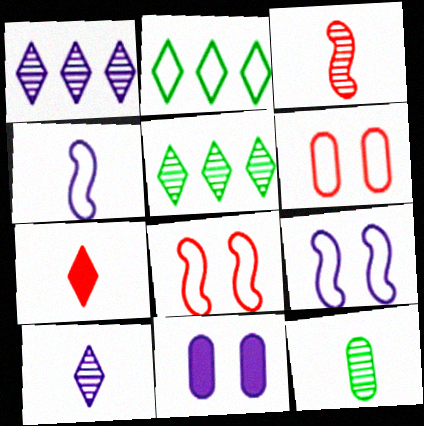[[1, 4, 11], 
[2, 3, 11], 
[2, 4, 6], 
[3, 10, 12], 
[4, 7, 12]]